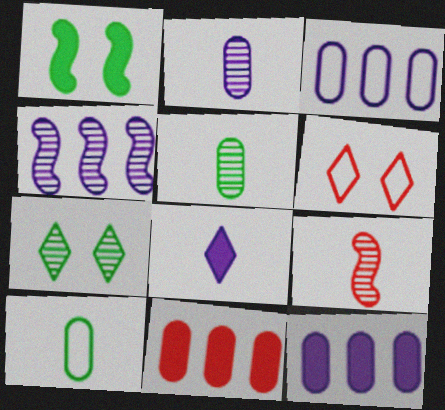[[1, 8, 11], 
[6, 9, 11], 
[8, 9, 10]]